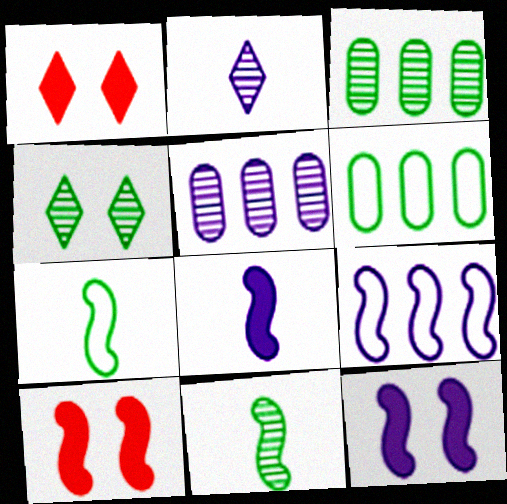[[1, 5, 7], 
[2, 6, 10], 
[3, 4, 11], 
[9, 10, 11]]